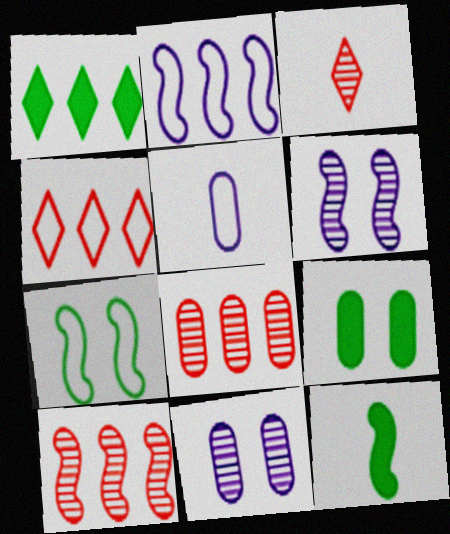[[1, 2, 8], 
[1, 9, 12], 
[2, 3, 9], 
[3, 5, 12], 
[4, 5, 7], 
[4, 11, 12], 
[5, 8, 9]]